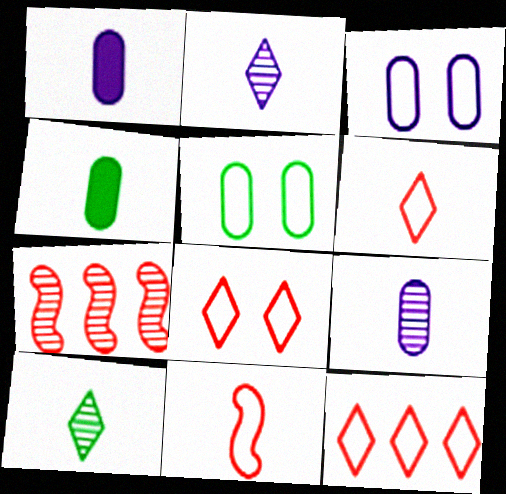[[1, 10, 11], 
[2, 4, 11], 
[6, 8, 12]]